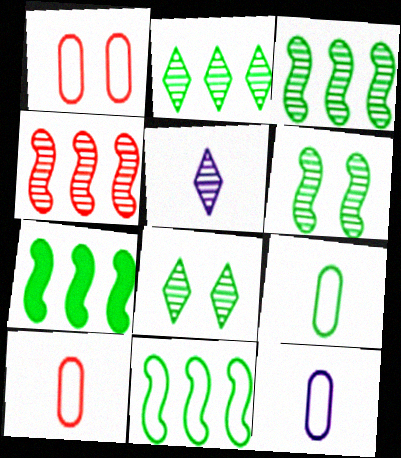[[1, 5, 7], 
[3, 7, 11], 
[7, 8, 9], 
[9, 10, 12]]